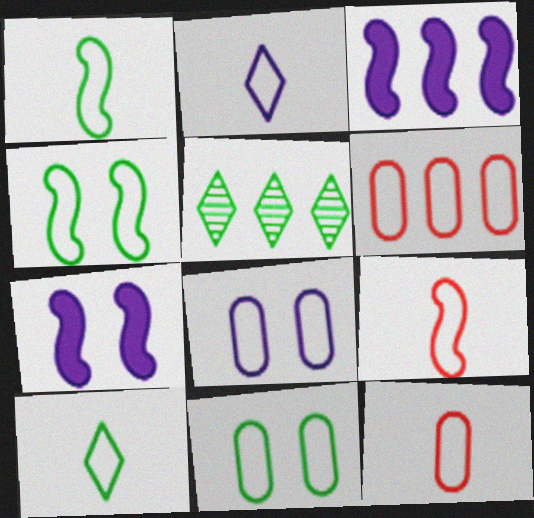[[1, 2, 12], 
[2, 4, 6], 
[3, 5, 6], 
[5, 7, 12]]